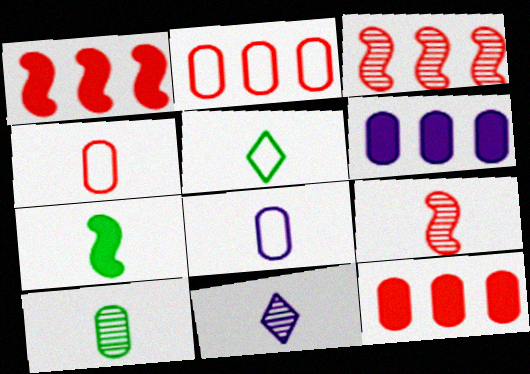[[4, 7, 11], 
[5, 7, 10], 
[9, 10, 11]]